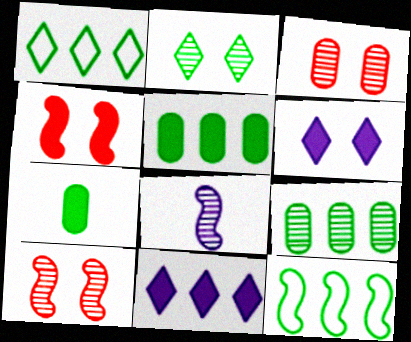[[2, 7, 12], 
[4, 7, 11], 
[4, 8, 12]]